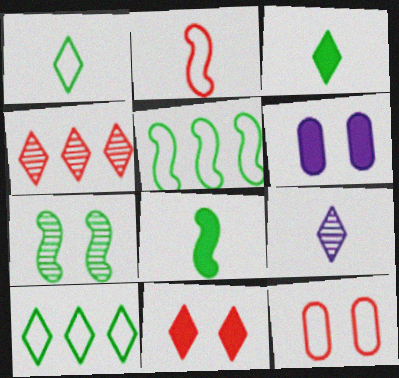[[5, 7, 8], 
[9, 10, 11]]